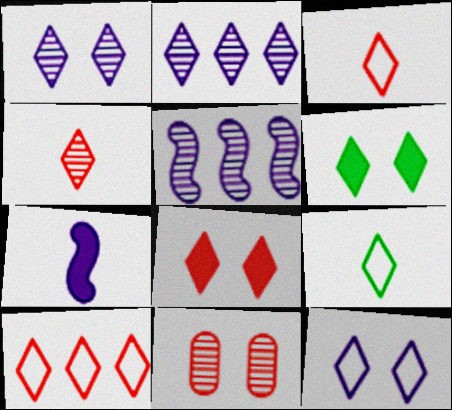[[2, 3, 6], 
[2, 8, 9], 
[4, 8, 10], 
[9, 10, 12]]